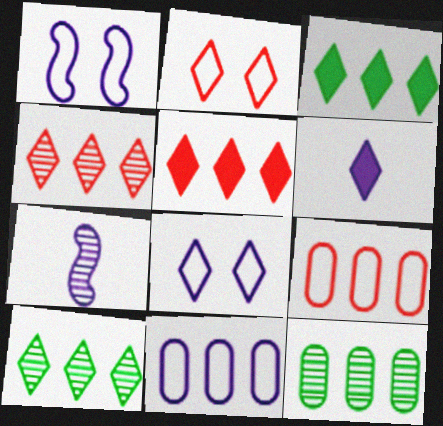[[2, 6, 10]]